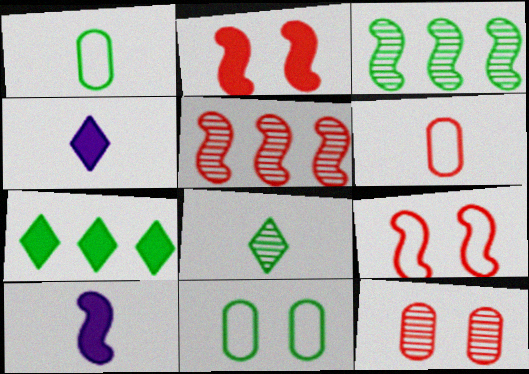[[3, 9, 10], 
[4, 5, 11], 
[6, 8, 10]]